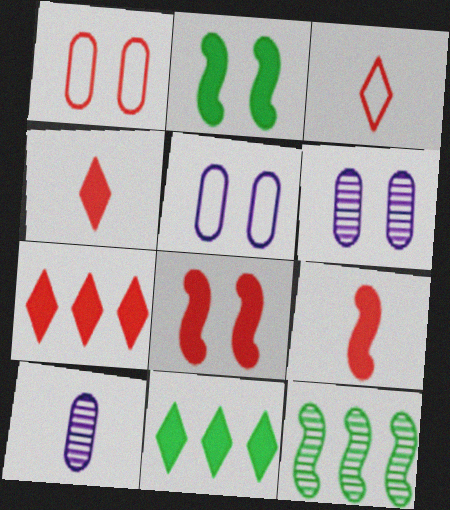[[4, 5, 12]]